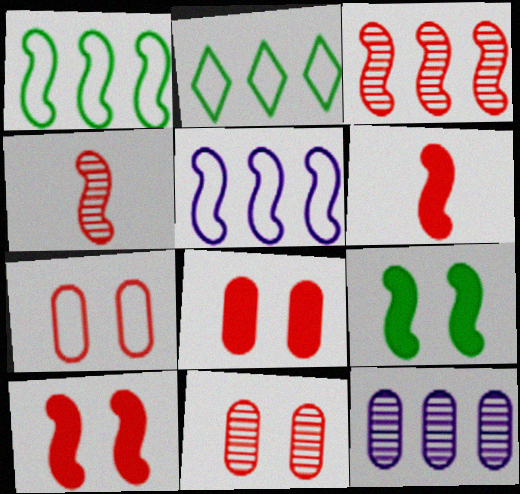[[4, 5, 9], 
[7, 8, 11]]